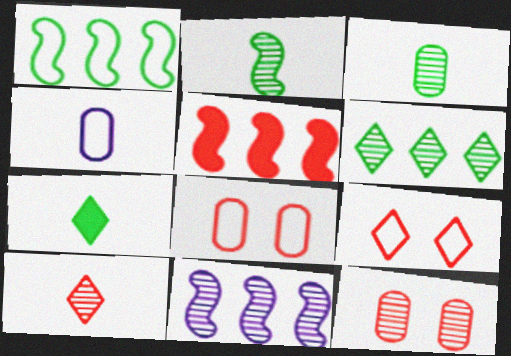[[1, 4, 9], 
[1, 5, 11], 
[5, 8, 10], 
[7, 8, 11]]